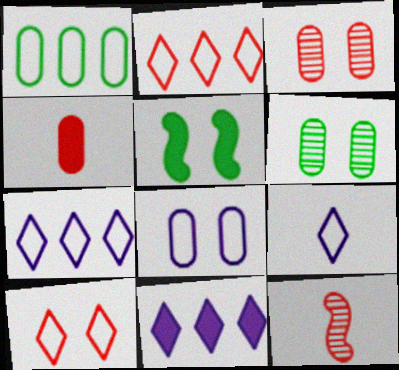[[4, 5, 11]]